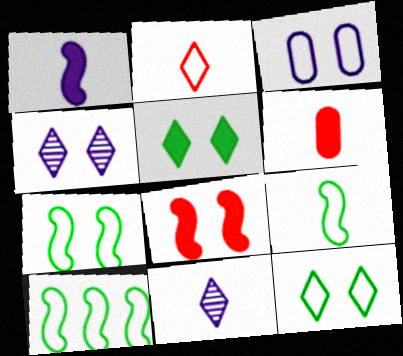[[2, 3, 10], 
[4, 6, 10], 
[6, 9, 11], 
[7, 9, 10]]